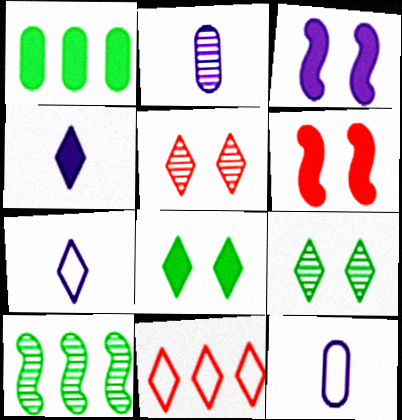[[1, 4, 6], 
[2, 5, 10], 
[4, 9, 11]]